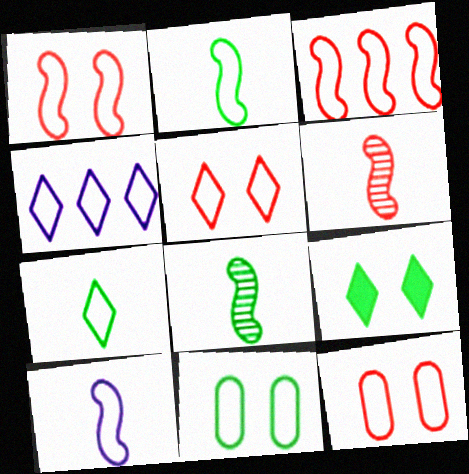[[1, 5, 12], 
[2, 4, 12], 
[4, 5, 7]]